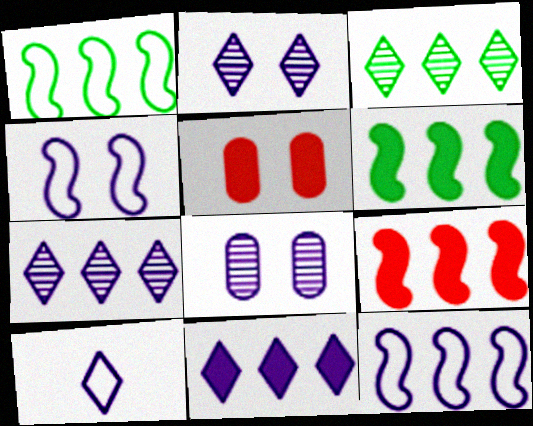[[2, 10, 11]]